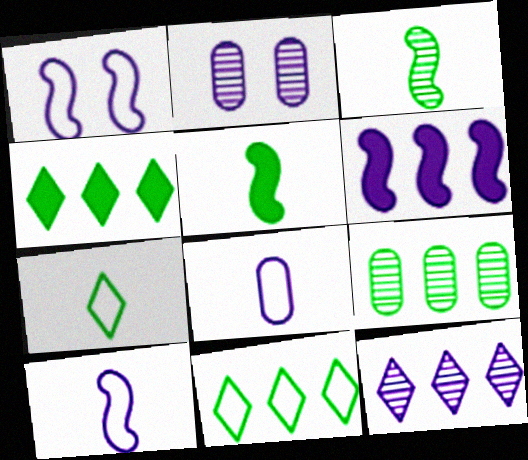[]